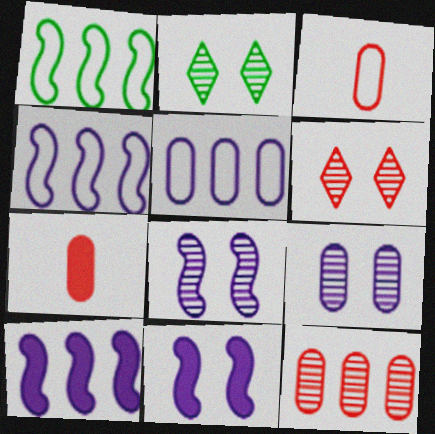[[2, 3, 10], 
[2, 4, 7]]